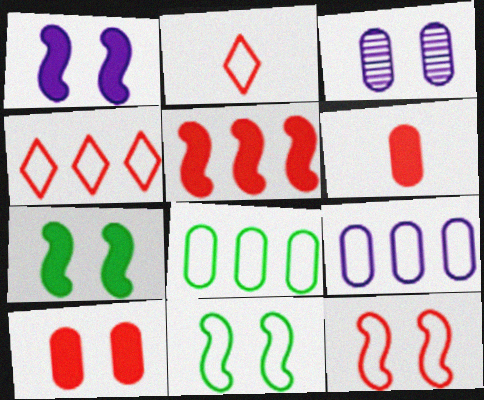[[2, 9, 11], 
[3, 6, 8]]